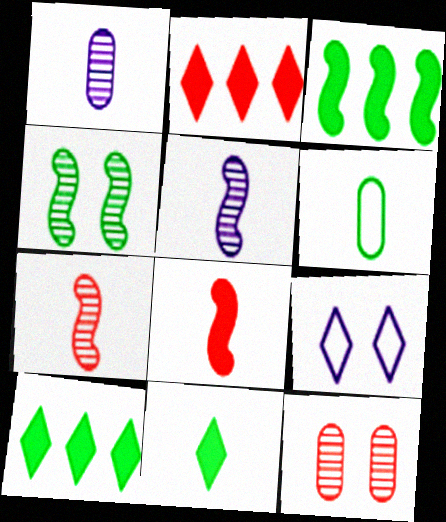[[4, 6, 10]]